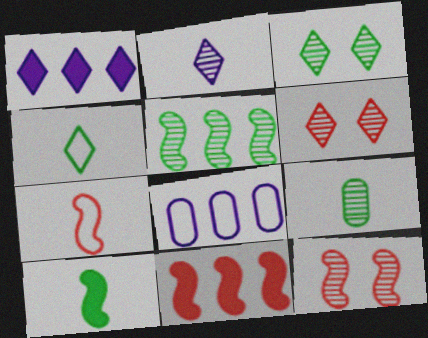[[1, 4, 6], 
[3, 5, 9], 
[4, 9, 10], 
[6, 8, 10], 
[7, 11, 12]]